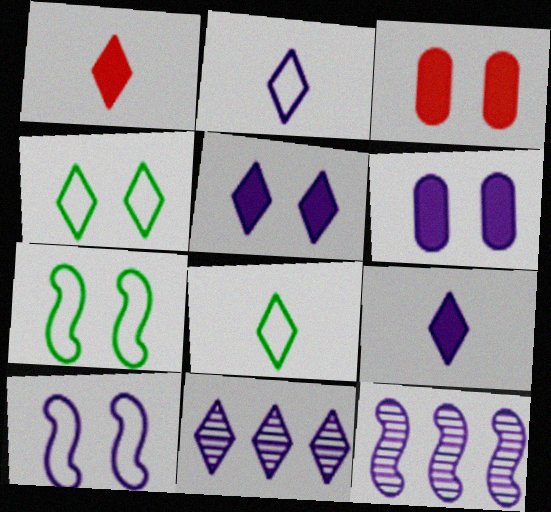[[1, 4, 11], 
[2, 5, 11], 
[2, 6, 12], 
[3, 8, 12]]